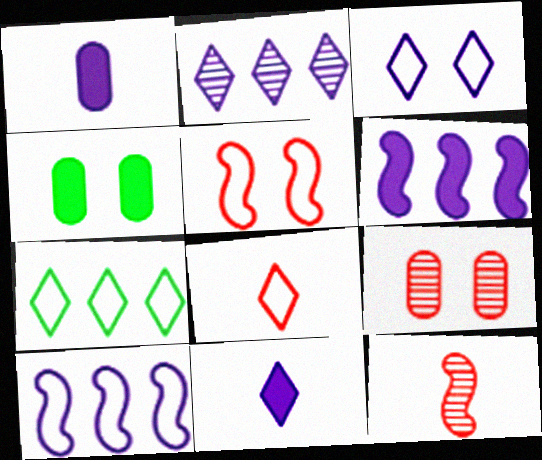[[2, 3, 11], 
[3, 7, 8]]